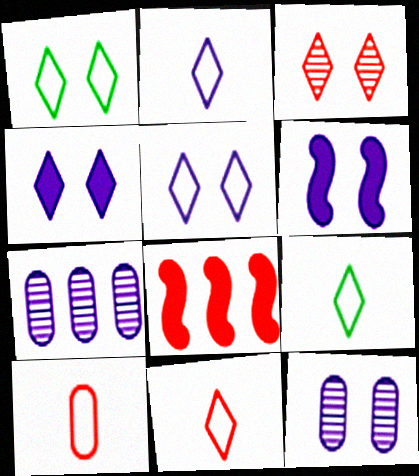[[1, 3, 4], 
[2, 6, 7], 
[2, 9, 11], 
[3, 8, 10], 
[5, 6, 12], 
[8, 9, 12]]